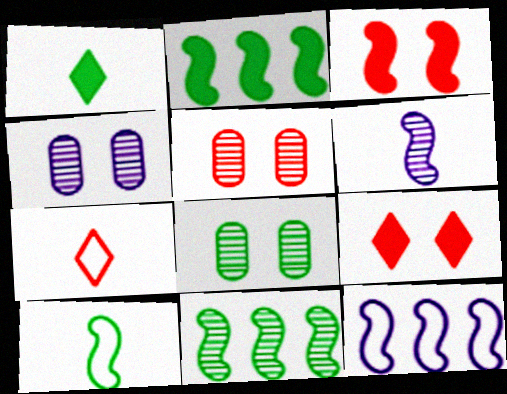[[1, 5, 12], 
[2, 4, 7], 
[4, 5, 8]]